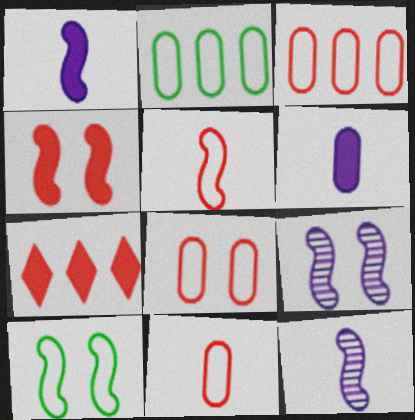[[3, 8, 11], 
[4, 9, 10]]